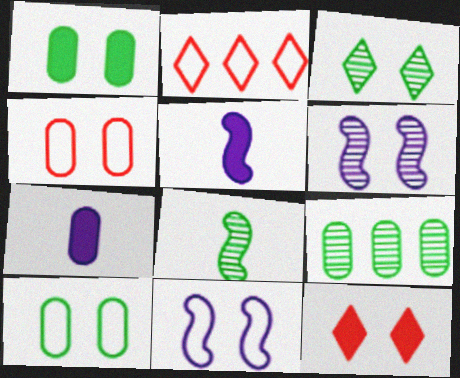[[3, 8, 9], 
[4, 7, 9], 
[6, 10, 12]]